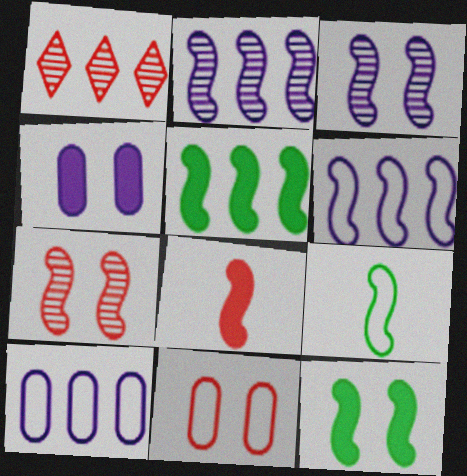[[1, 4, 9], 
[1, 5, 10], 
[1, 8, 11]]